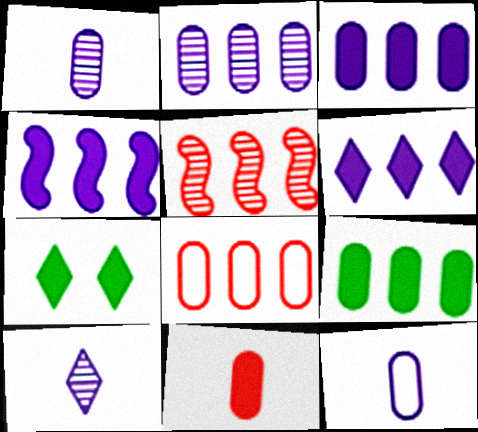[[2, 8, 9], 
[3, 4, 6], 
[4, 7, 11], 
[5, 7, 12]]